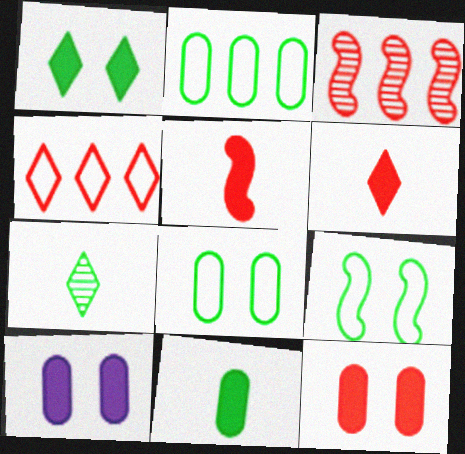[]